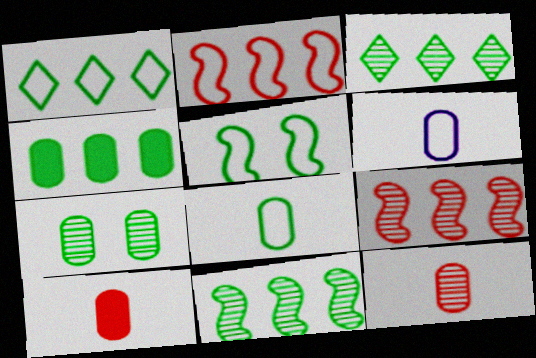[[1, 4, 11], 
[1, 5, 8], 
[4, 7, 8]]